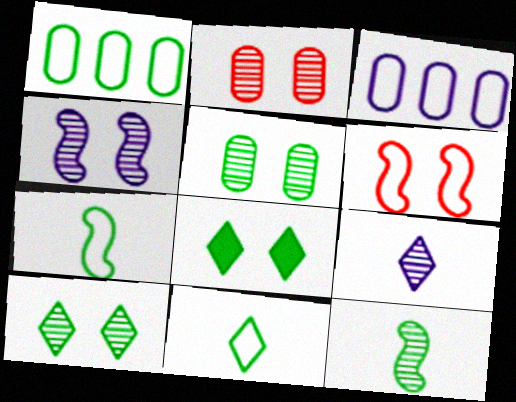[[1, 8, 12], 
[2, 4, 10], 
[3, 6, 11]]